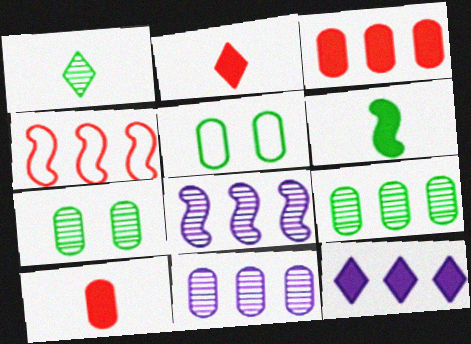[[2, 5, 8], 
[4, 9, 12], 
[5, 10, 11]]